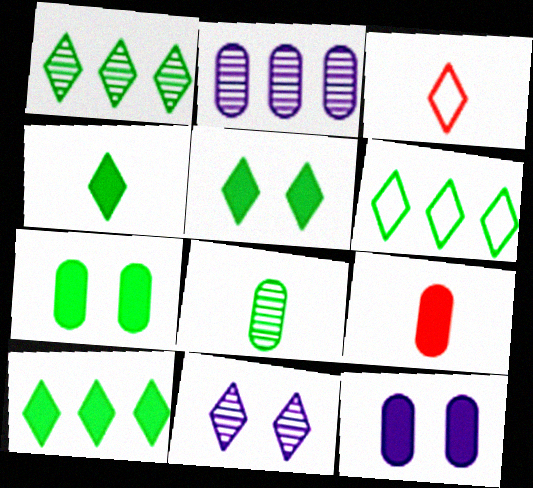[[1, 6, 10], 
[3, 10, 11], 
[4, 5, 10]]